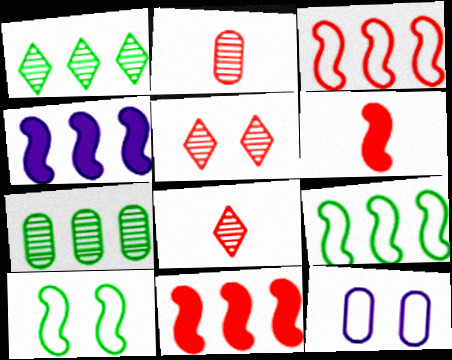[[1, 6, 12]]